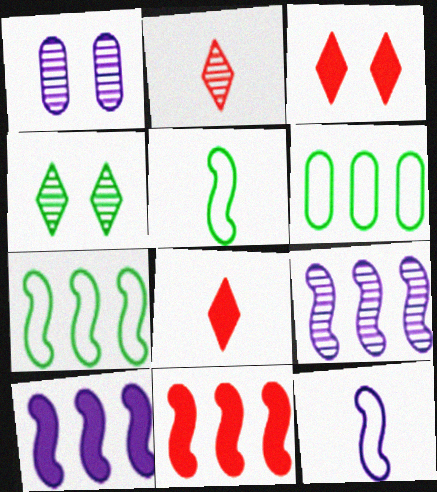[[1, 7, 8], 
[7, 9, 11]]